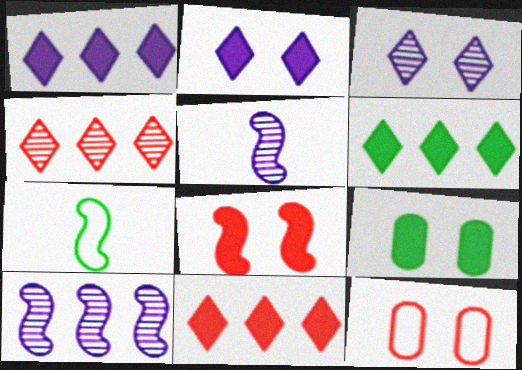[[1, 6, 11], 
[2, 8, 9], 
[5, 6, 12], 
[7, 8, 10]]